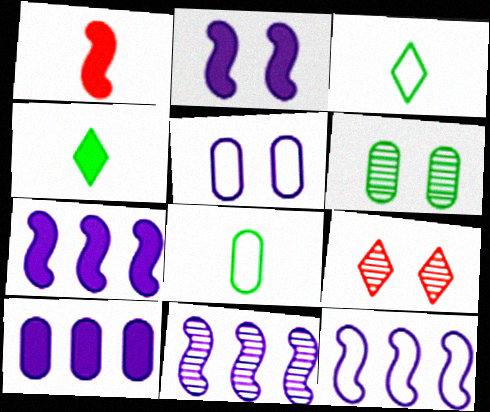[[7, 8, 9], 
[7, 11, 12]]